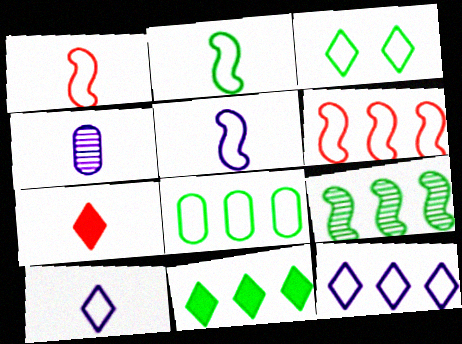[[1, 2, 5], 
[2, 3, 8], 
[2, 4, 7], 
[6, 8, 12], 
[8, 9, 11]]